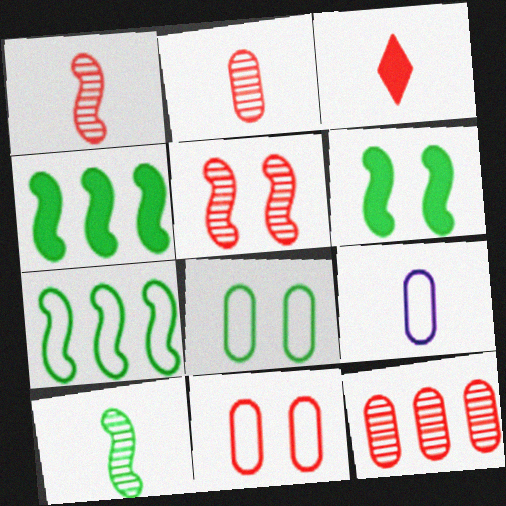[[3, 9, 10], 
[6, 7, 10]]